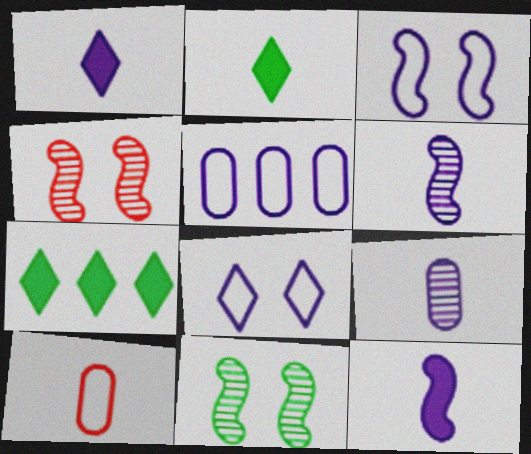[[2, 4, 5], 
[2, 6, 10]]